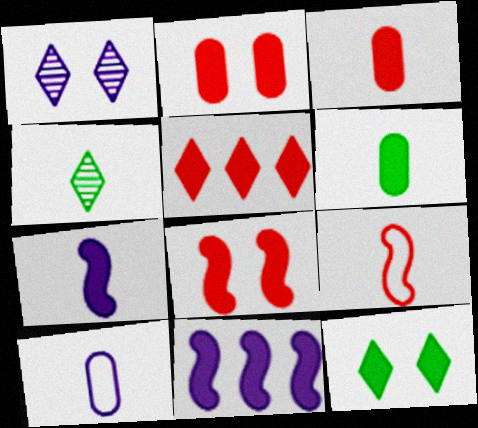[[1, 10, 11], 
[3, 5, 8], 
[3, 11, 12]]